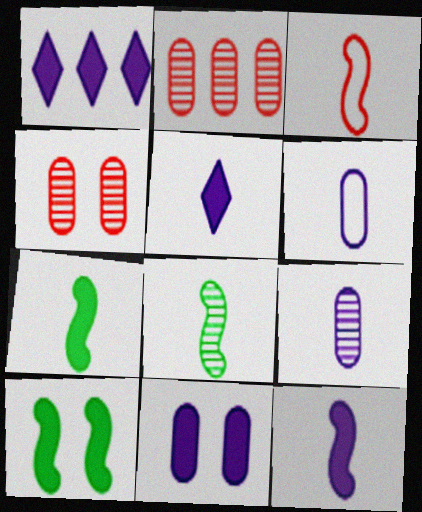[[1, 11, 12], 
[3, 8, 12]]